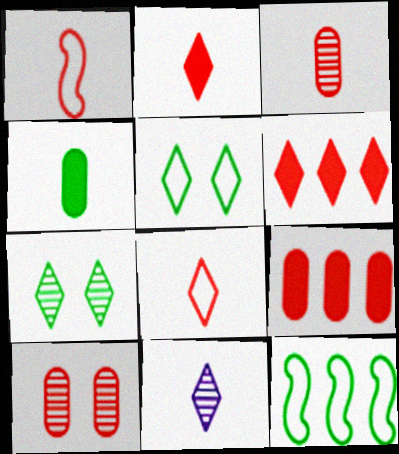[[1, 2, 3], 
[1, 4, 11], 
[1, 6, 10], 
[4, 7, 12], 
[5, 6, 11]]